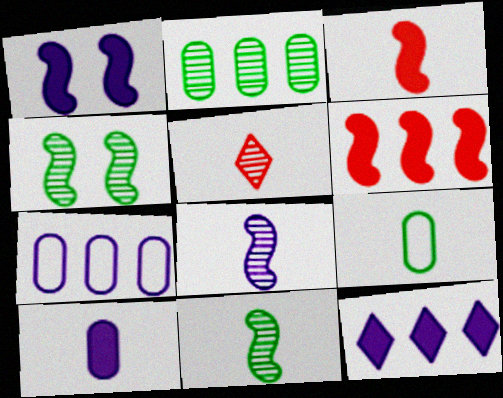[[1, 10, 12]]